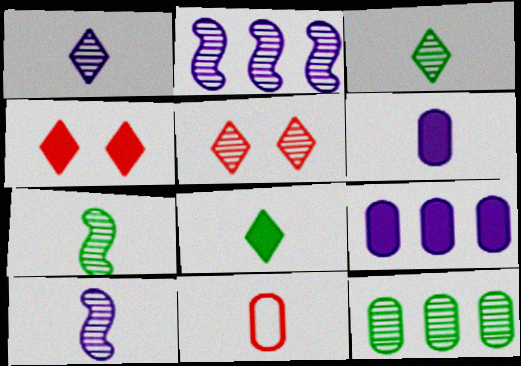[[5, 10, 12], 
[8, 10, 11]]